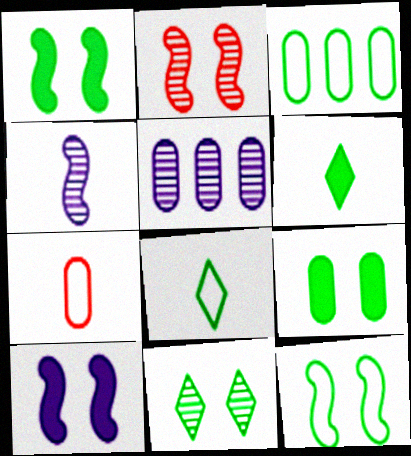[[2, 10, 12], 
[3, 8, 12], 
[4, 6, 7], 
[5, 7, 9], 
[9, 11, 12]]